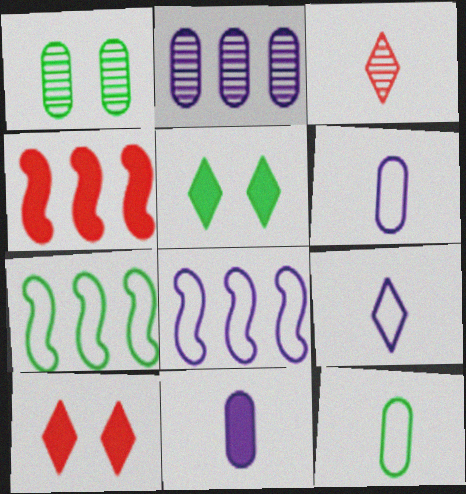[[1, 4, 9], 
[4, 5, 11]]